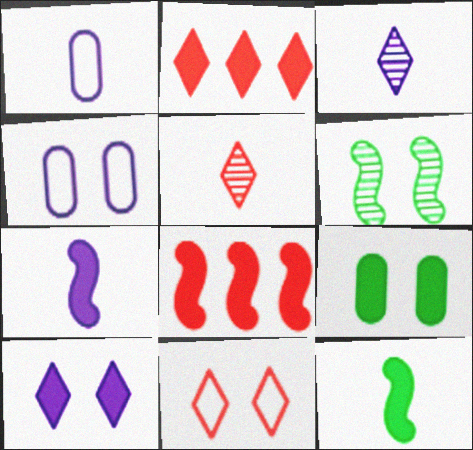[[1, 2, 6], 
[1, 3, 7], 
[1, 5, 12], 
[2, 5, 11], 
[2, 7, 9]]